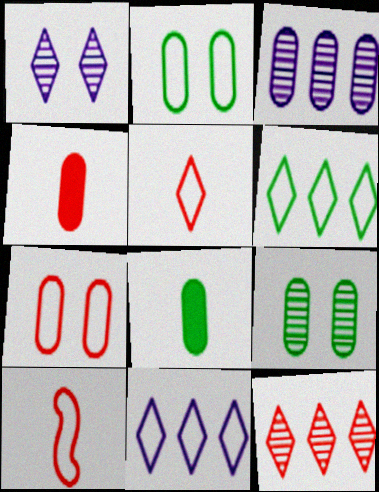[[2, 3, 4], 
[2, 10, 11], 
[3, 7, 8]]